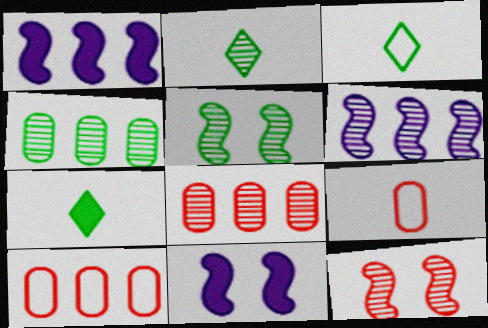[[2, 3, 7], 
[2, 4, 5], 
[2, 10, 11], 
[3, 8, 11]]